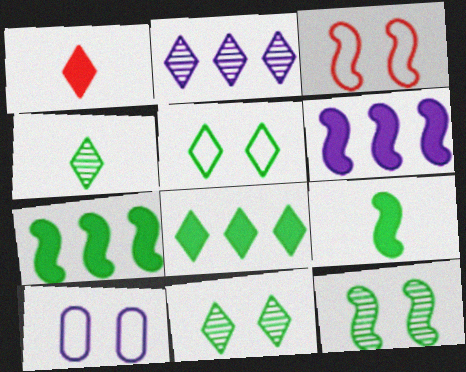[[1, 2, 5], 
[3, 5, 10], 
[4, 5, 8]]